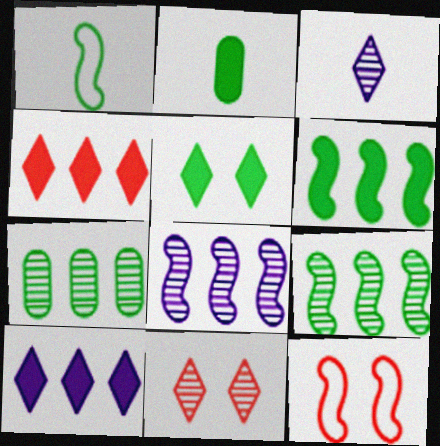[[1, 5, 7], 
[2, 5, 6]]